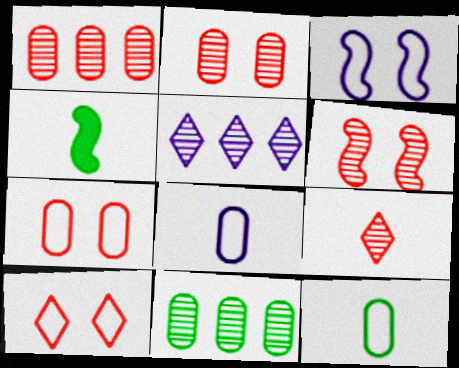[[1, 6, 9], 
[4, 5, 7], 
[4, 8, 9]]